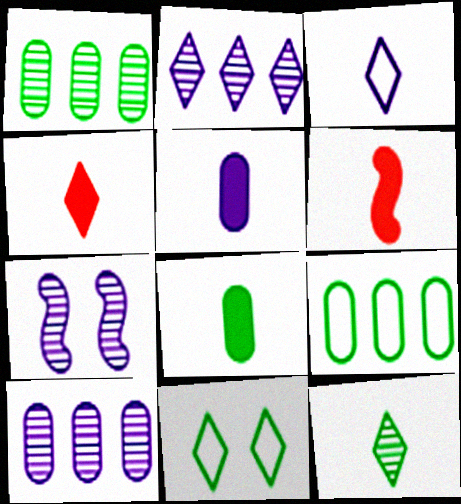[[2, 4, 11], 
[3, 4, 12], 
[4, 7, 9], 
[6, 10, 11]]